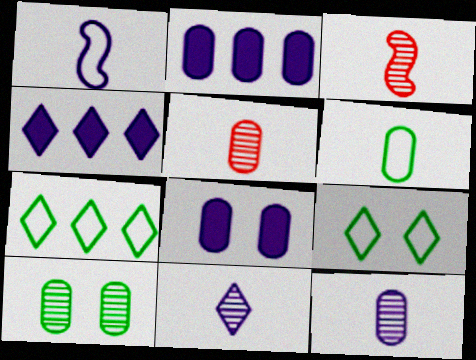[[2, 3, 9], 
[3, 7, 8]]